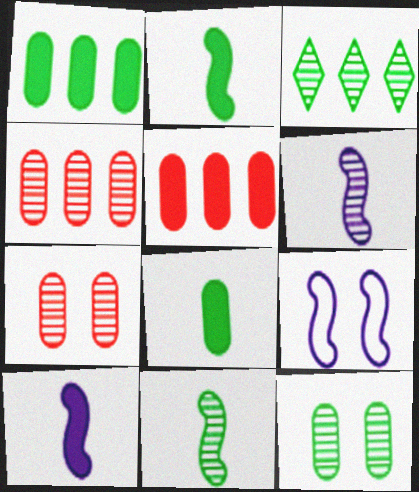[[3, 6, 7], 
[3, 11, 12]]